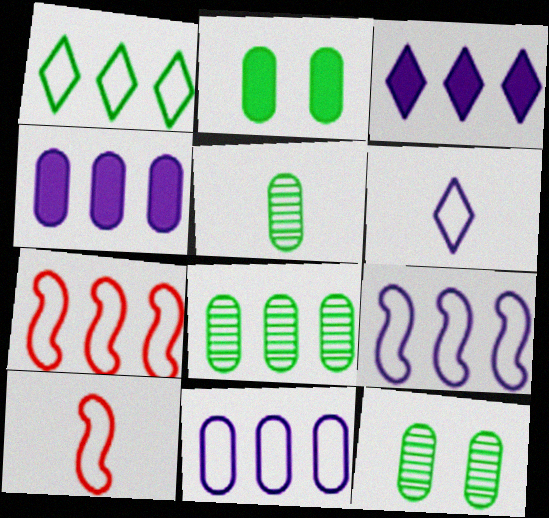[[1, 7, 11], 
[3, 7, 8], 
[3, 10, 12], 
[5, 8, 12]]